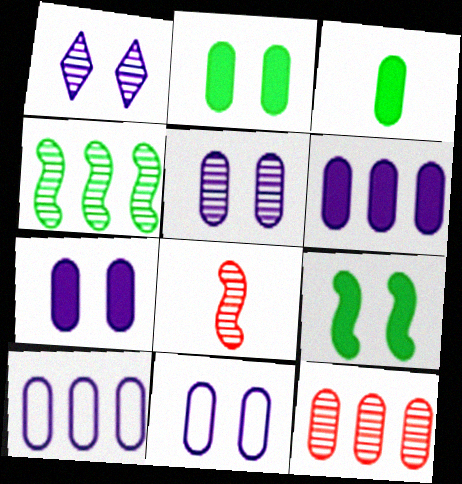[[3, 11, 12], 
[5, 7, 11]]